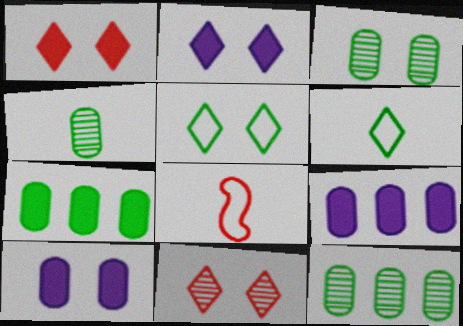[[2, 5, 11], 
[2, 8, 12], 
[3, 4, 12]]